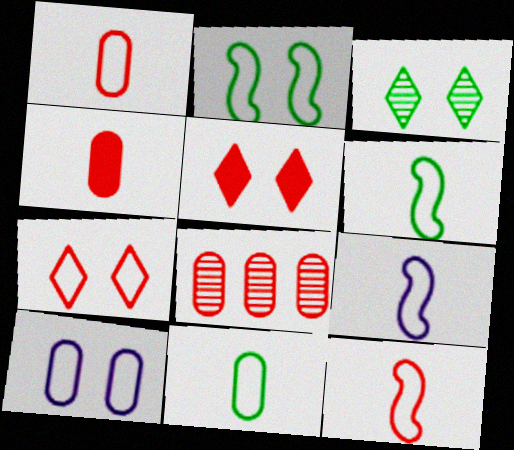[[2, 7, 10], 
[5, 8, 12], 
[6, 9, 12]]